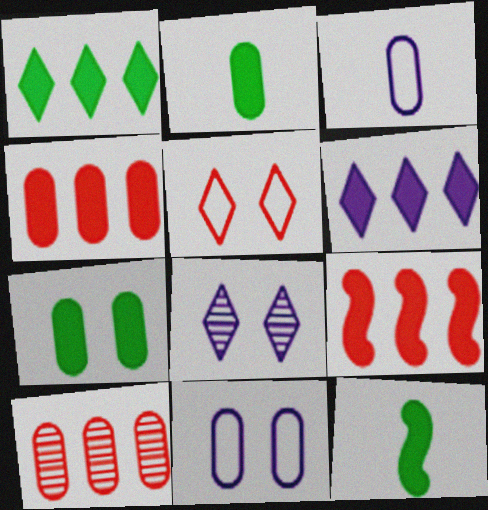[[1, 7, 12], 
[2, 10, 11], 
[3, 7, 10]]